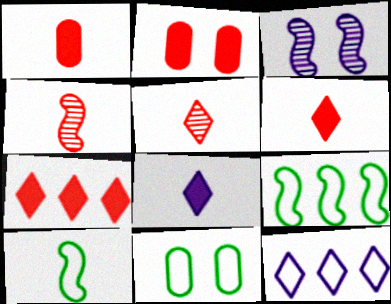[]